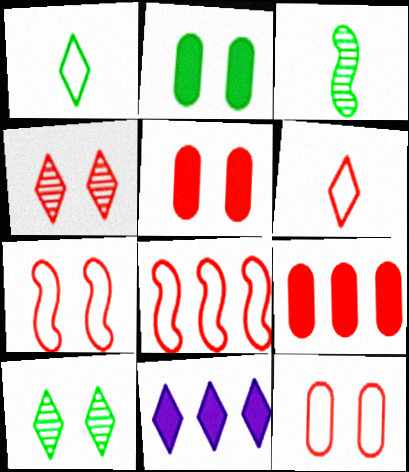[[1, 4, 11], 
[3, 11, 12], 
[4, 5, 7], 
[6, 8, 12], 
[6, 10, 11]]